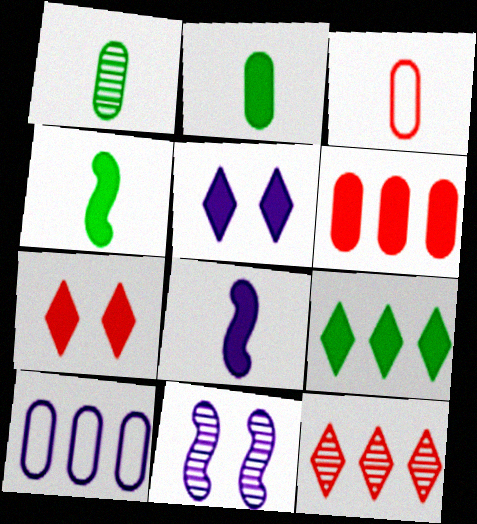[[1, 11, 12], 
[3, 9, 11], 
[4, 5, 6]]